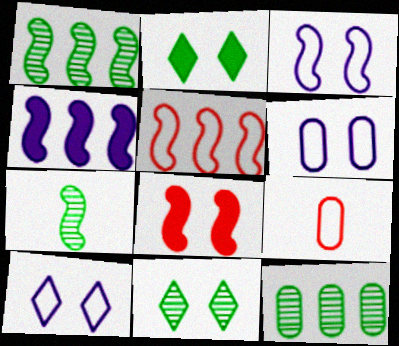[[1, 4, 5], 
[3, 6, 10], 
[4, 9, 11], 
[6, 8, 11], 
[7, 11, 12]]